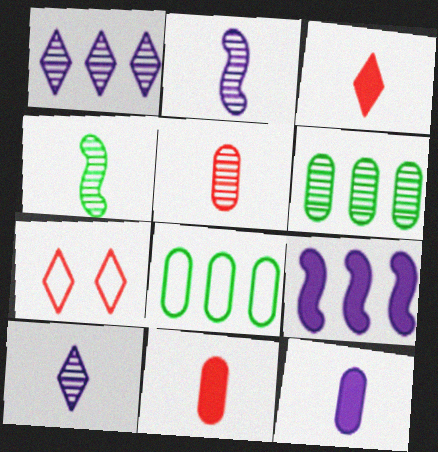[[4, 5, 10]]